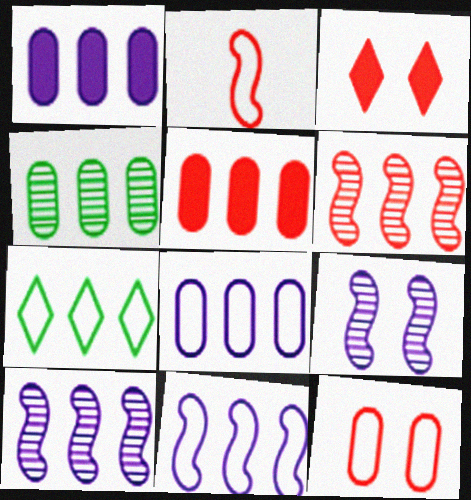[[1, 6, 7], 
[4, 5, 8], 
[5, 7, 10]]